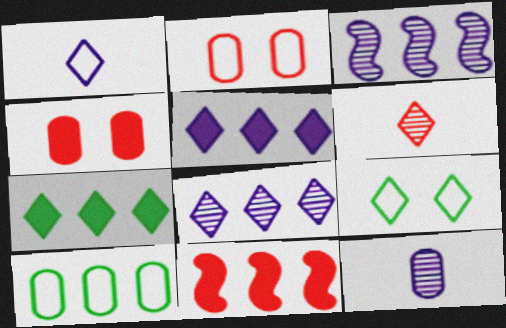[[2, 6, 11], 
[4, 10, 12], 
[5, 6, 9], 
[8, 10, 11], 
[9, 11, 12]]